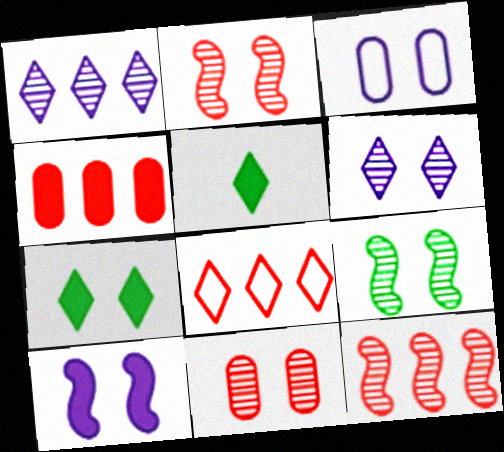[[2, 3, 7], 
[3, 5, 12], 
[3, 6, 10], 
[4, 5, 10], 
[4, 8, 12], 
[5, 6, 8], 
[6, 9, 11]]